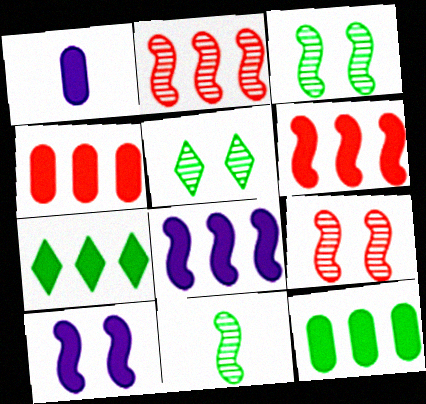[[4, 7, 8]]